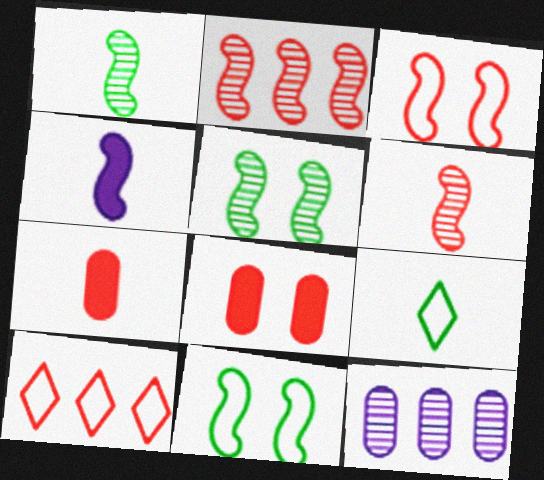[[2, 4, 11], 
[6, 8, 10]]